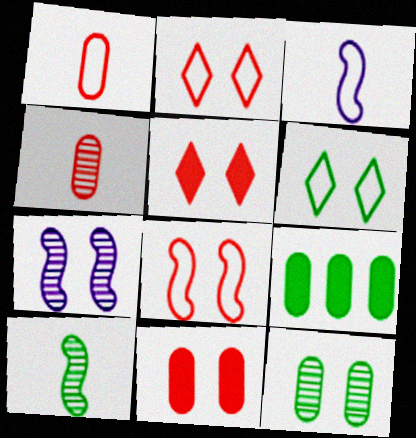[[6, 7, 11], 
[6, 9, 10]]